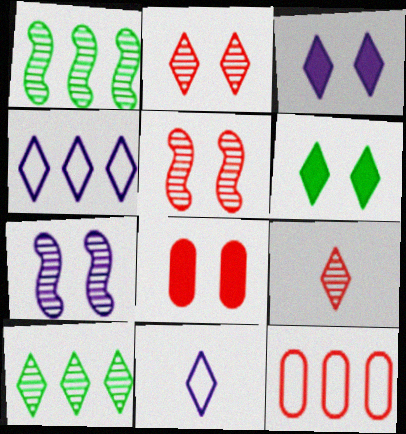[[1, 8, 11], 
[4, 6, 9]]